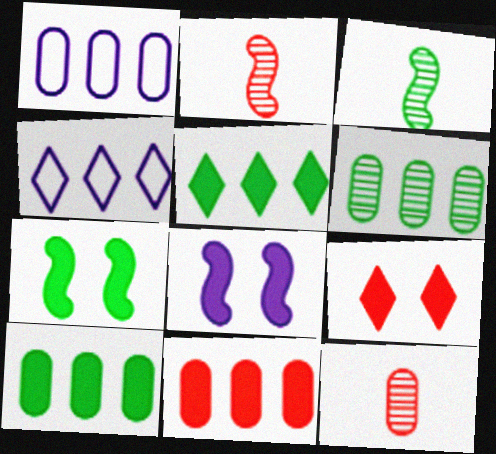[[1, 3, 9], 
[1, 6, 11], 
[4, 7, 12]]